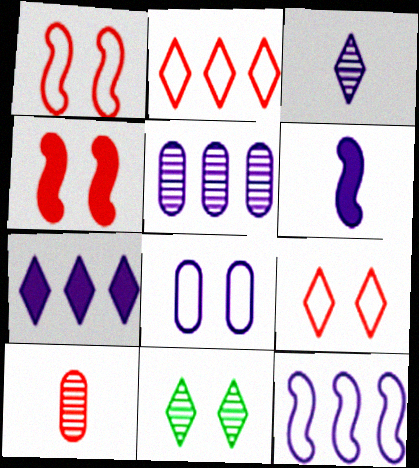[[2, 4, 10], 
[4, 8, 11], 
[5, 7, 12]]